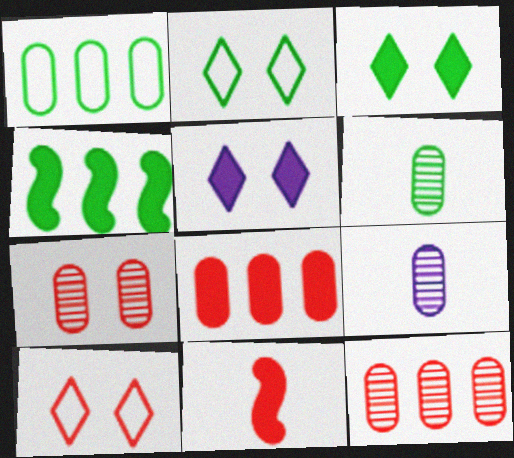[[2, 4, 6], 
[4, 9, 10], 
[10, 11, 12]]